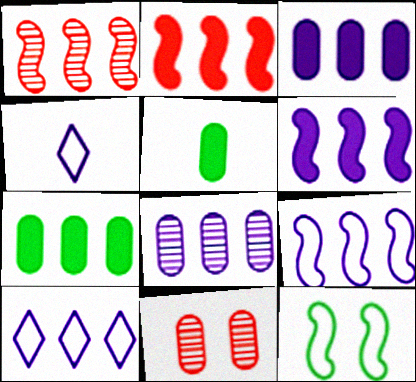[[1, 7, 10], 
[6, 8, 10]]